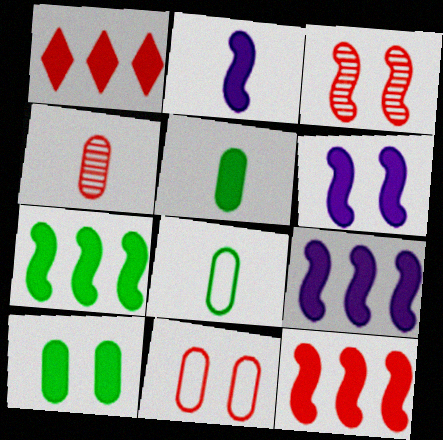[[1, 2, 10], 
[1, 5, 6], 
[2, 6, 9], 
[7, 9, 12]]